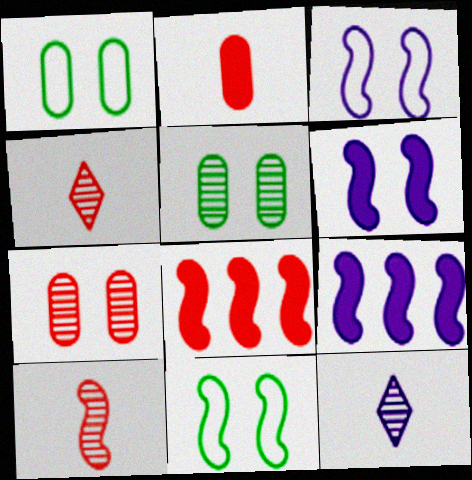[[1, 4, 9], 
[1, 8, 12], 
[9, 10, 11]]